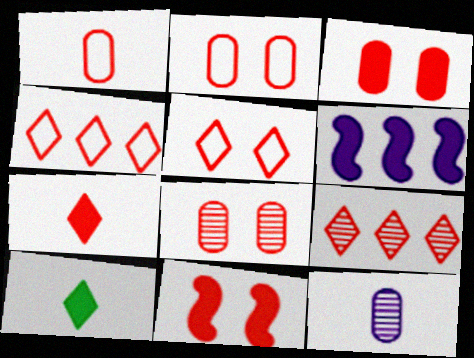[[1, 9, 11], 
[2, 3, 8], 
[3, 6, 10], 
[5, 7, 9], 
[5, 8, 11]]